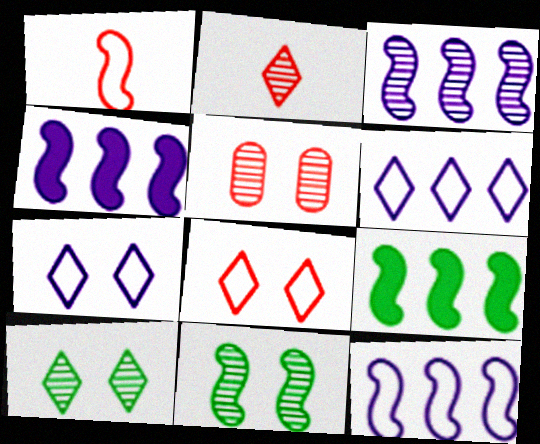[[1, 4, 11], 
[3, 4, 12]]